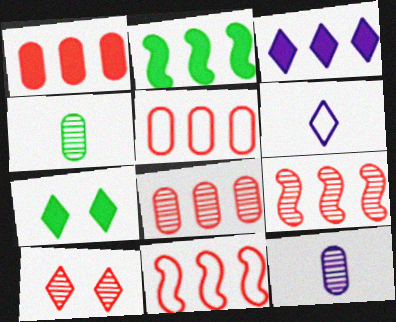[[1, 2, 3], 
[1, 5, 8], 
[7, 11, 12]]